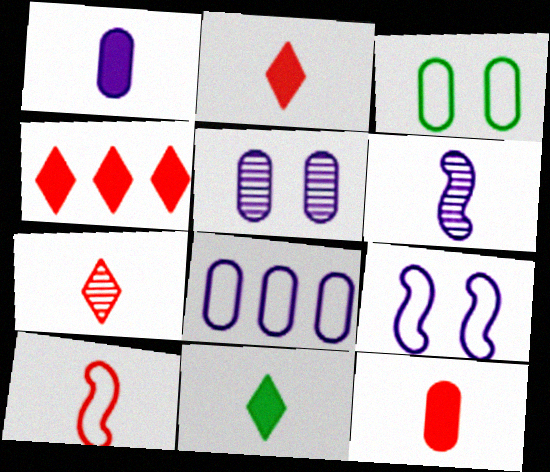[[1, 5, 8], 
[3, 4, 6], 
[7, 10, 12]]